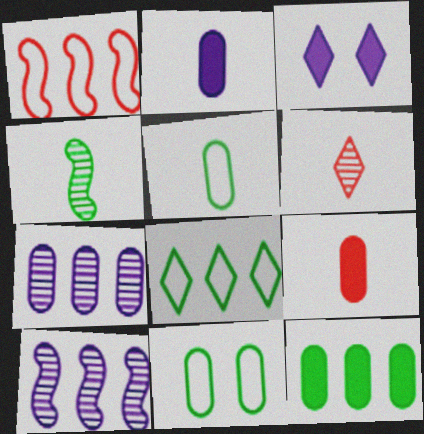[[3, 6, 8], 
[7, 9, 11]]